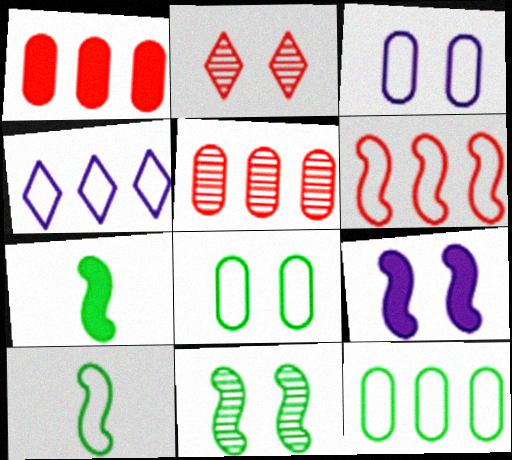[[2, 8, 9], 
[4, 6, 12]]